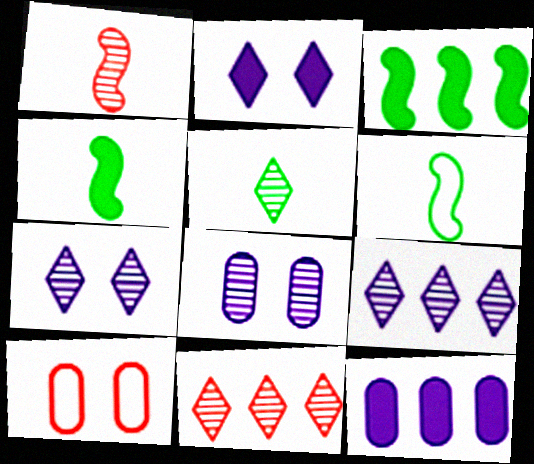[[4, 9, 10], 
[5, 7, 11]]